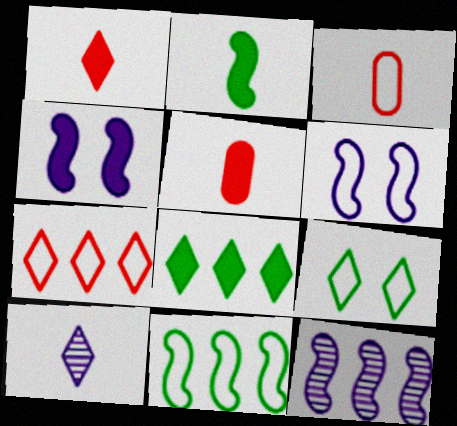[[2, 3, 10], 
[4, 5, 8], 
[5, 9, 12]]